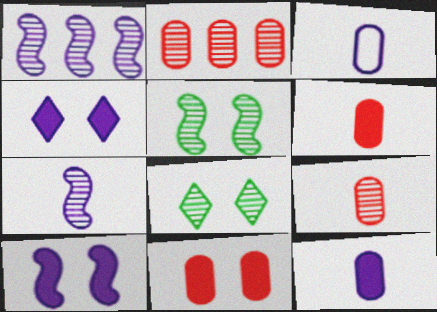[[1, 3, 4], 
[1, 8, 9], 
[2, 7, 8]]